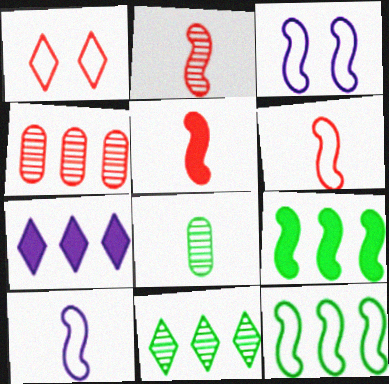[[1, 4, 5], 
[2, 3, 9], 
[2, 5, 6], 
[3, 6, 12], 
[4, 7, 12]]